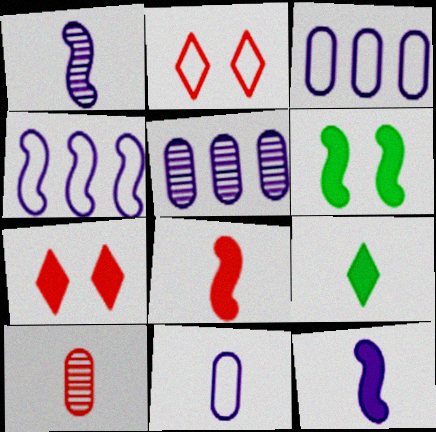[]